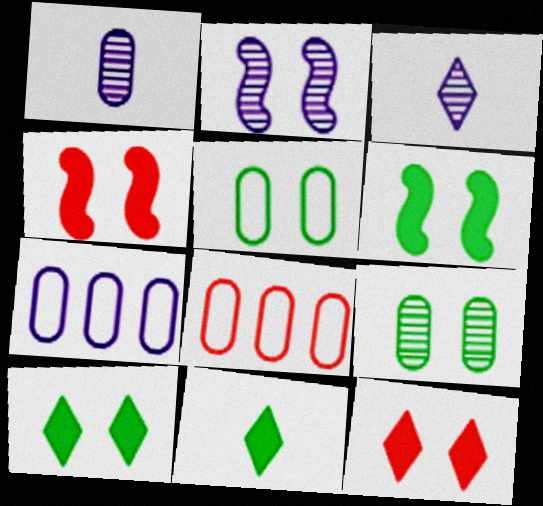[[2, 5, 12], 
[2, 8, 11], 
[3, 6, 8]]